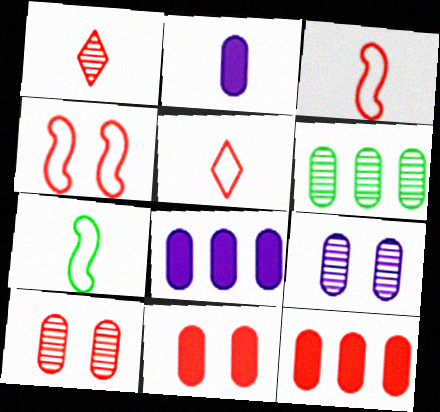[[1, 2, 7], 
[1, 4, 12]]